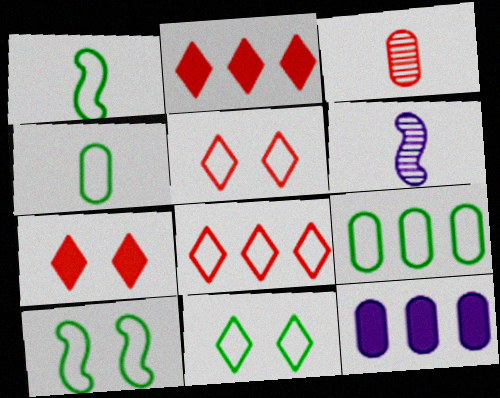[[1, 9, 11], 
[6, 7, 9]]